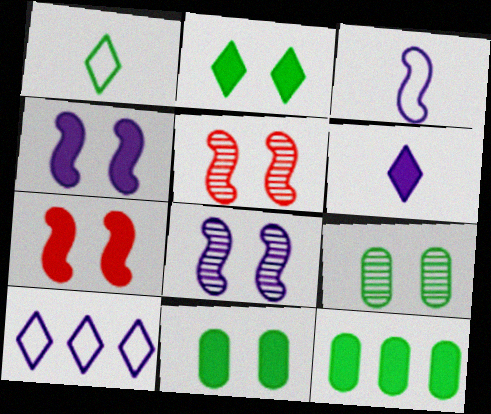[[6, 7, 12]]